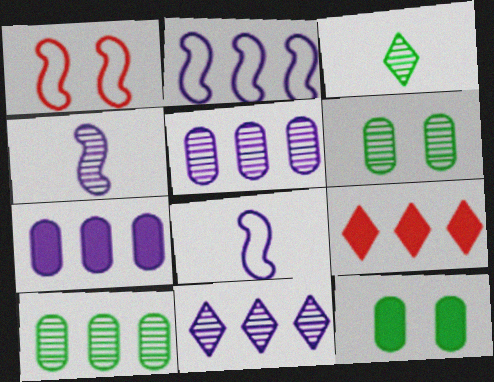[[1, 3, 7], 
[2, 7, 11], 
[2, 9, 10], 
[6, 8, 9]]